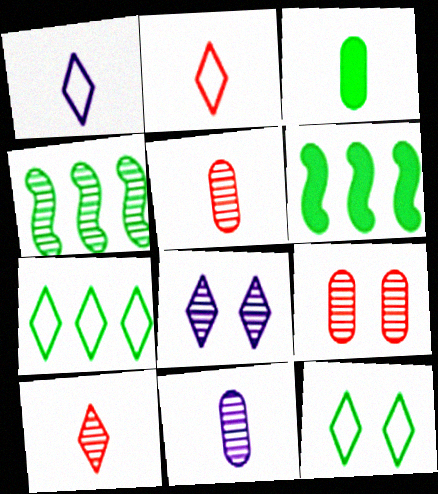[[1, 6, 9], 
[3, 4, 12], 
[4, 5, 8]]